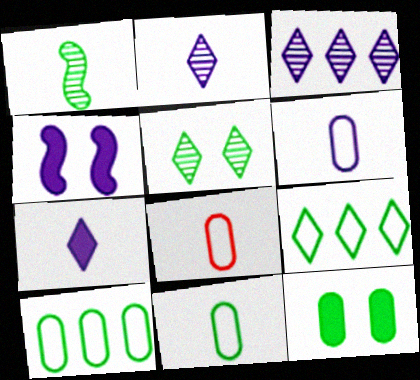[[1, 7, 8], 
[1, 9, 12], 
[3, 4, 6], 
[6, 8, 11]]